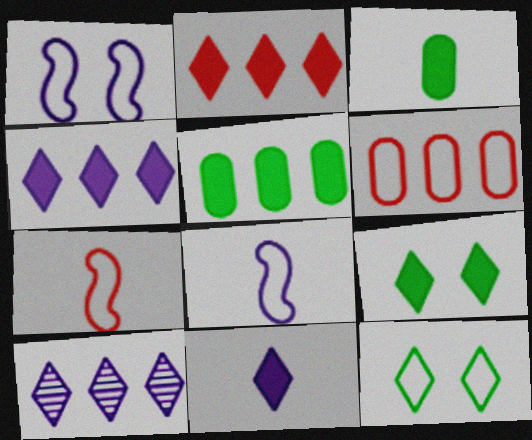[[2, 9, 11], 
[6, 8, 12]]